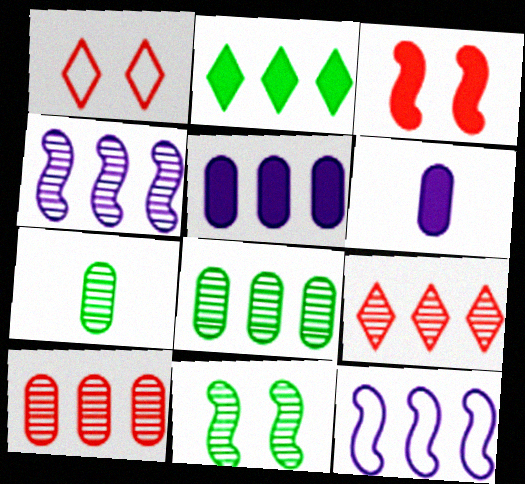[[2, 3, 6], 
[2, 10, 12], 
[4, 8, 9]]